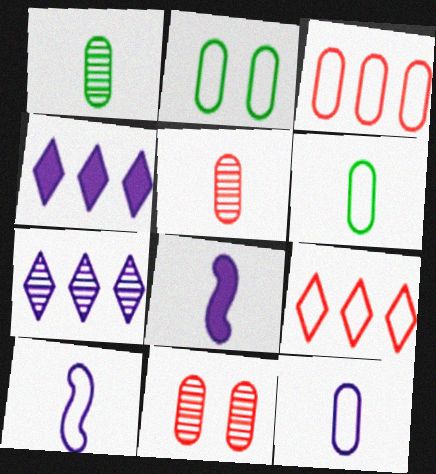[[2, 3, 12], 
[2, 9, 10]]